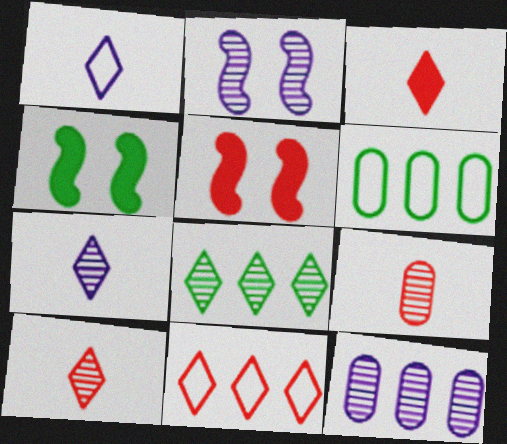[[2, 3, 6], 
[2, 7, 12], 
[2, 8, 9], 
[5, 6, 7], 
[5, 9, 11]]